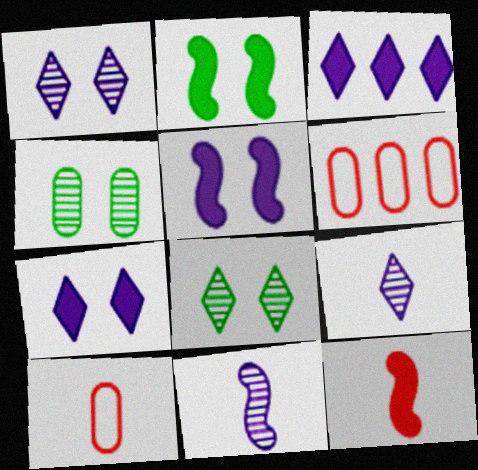[[2, 6, 9]]